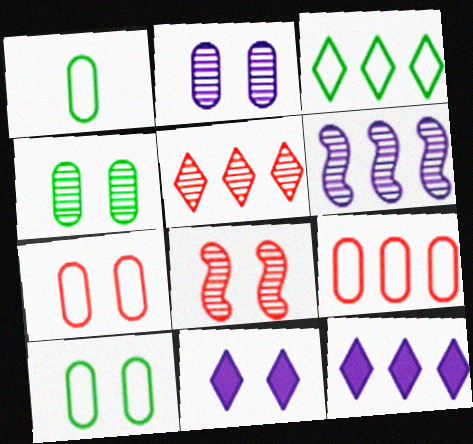[[1, 8, 12], 
[3, 5, 12], 
[8, 10, 11]]